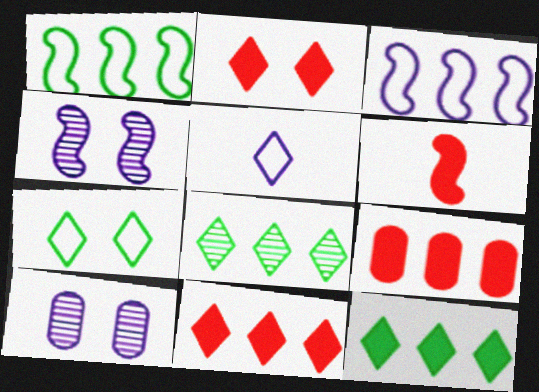[[1, 4, 6], 
[2, 5, 8], 
[2, 6, 9], 
[3, 8, 9]]